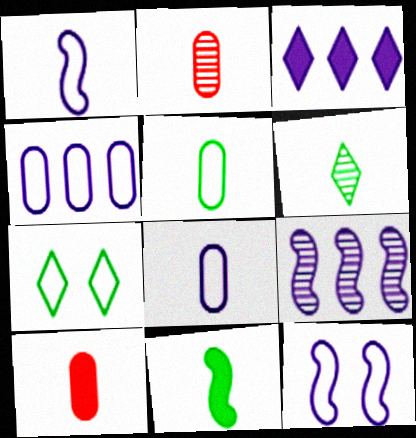[[1, 6, 10], 
[3, 4, 9], 
[5, 6, 11], 
[7, 9, 10]]